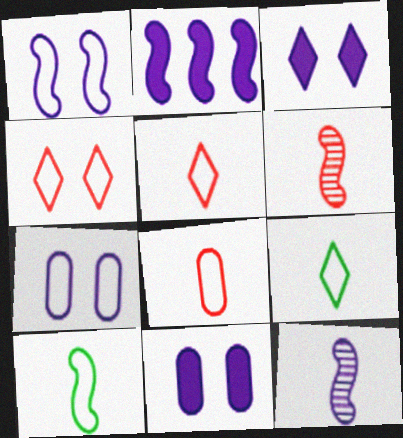[[1, 2, 12]]